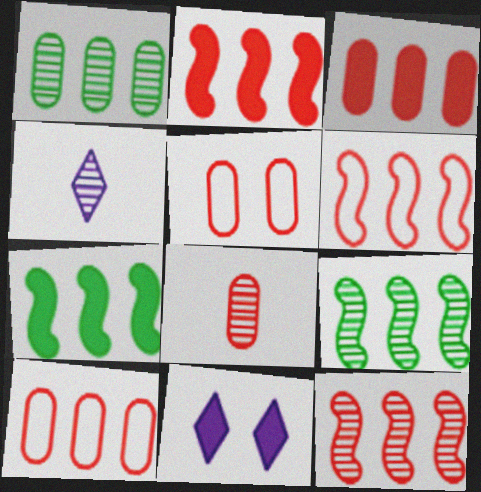[[2, 6, 12], 
[3, 5, 8], 
[4, 5, 7]]